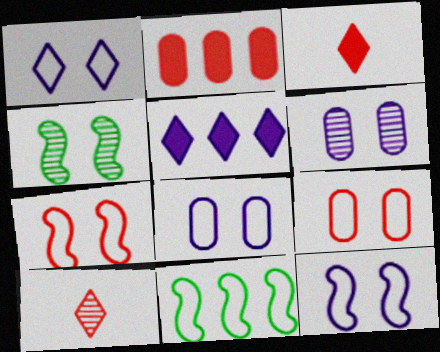[[1, 8, 12], 
[2, 7, 10], 
[3, 6, 11]]